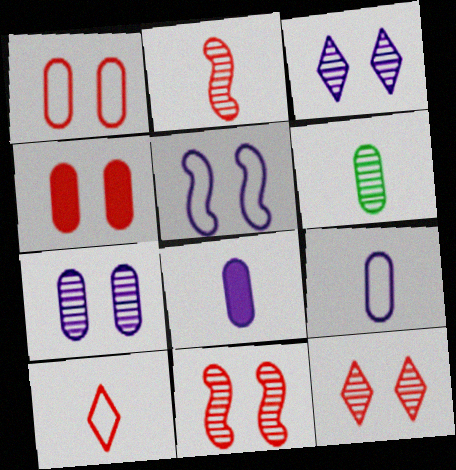[]